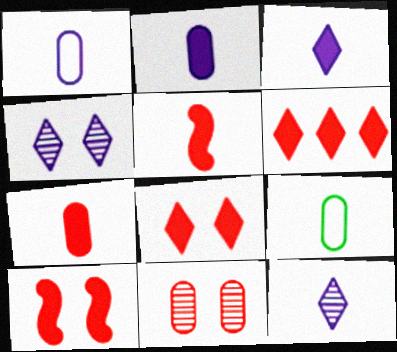[[5, 9, 12], 
[6, 7, 10]]